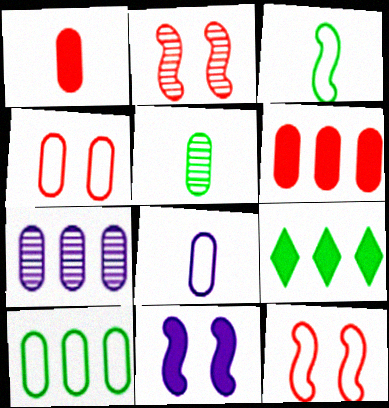[[1, 5, 8], 
[1, 9, 11], 
[2, 8, 9], 
[4, 8, 10], 
[6, 7, 10]]